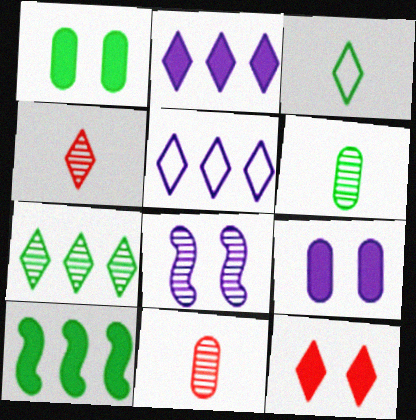[[7, 8, 11]]